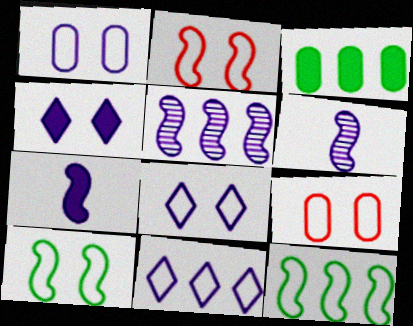[[8, 9, 10]]